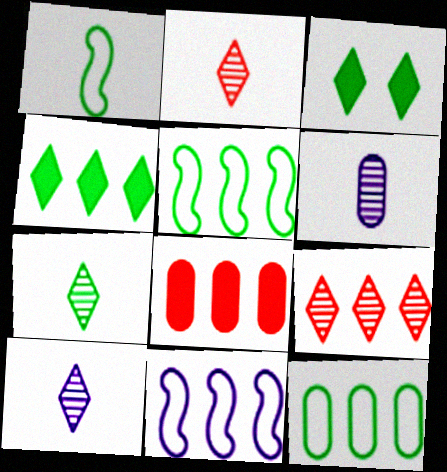[[2, 7, 10]]